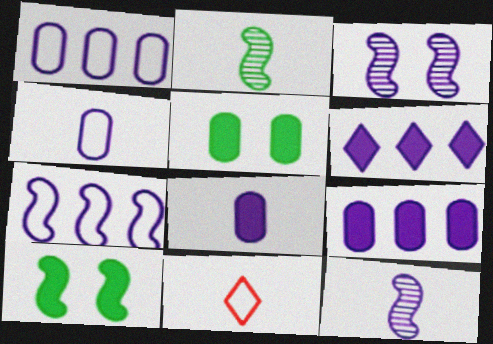[[2, 8, 11], 
[3, 4, 6]]